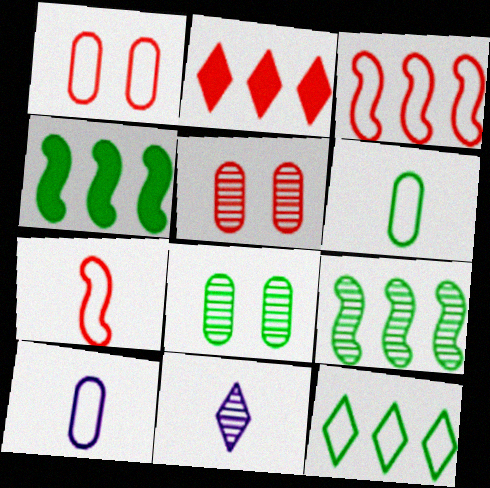[[1, 4, 11], 
[2, 5, 7], 
[5, 9, 11]]